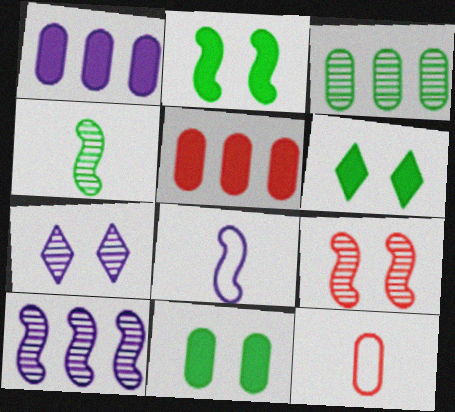[[1, 7, 8], 
[2, 6, 11], 
[4, 9, 10], 
[6, 10, 12]]